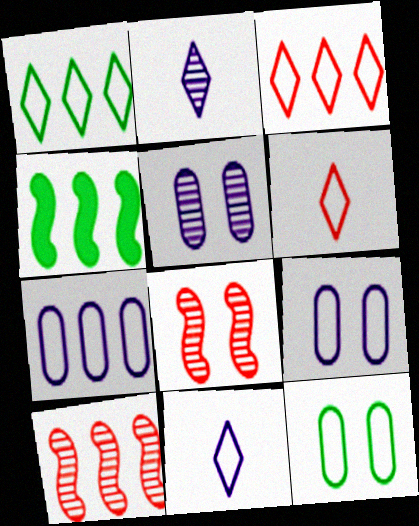[[4, 5, 6]]